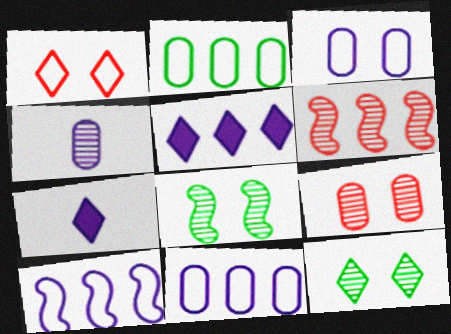[[2, 5, 6], 
[4, 6, 12]]